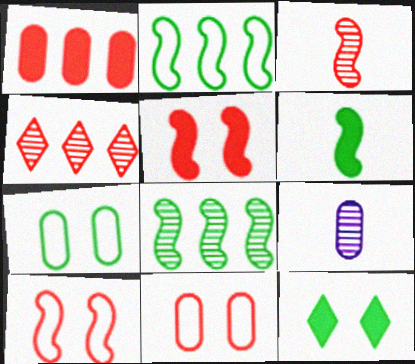[[1, 7, 9]]